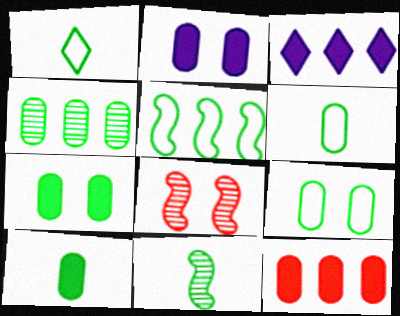[[1, 5, 9], 
[1, 10, 11], 
[2, 10, 12], 
[3, 6, 8], 
[4, 6, 7], 
[4, 9, 10]]